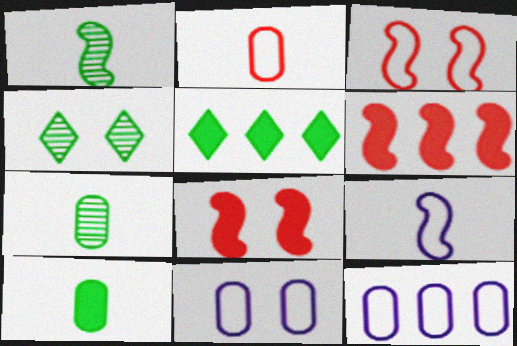[[4, 8, 11]]